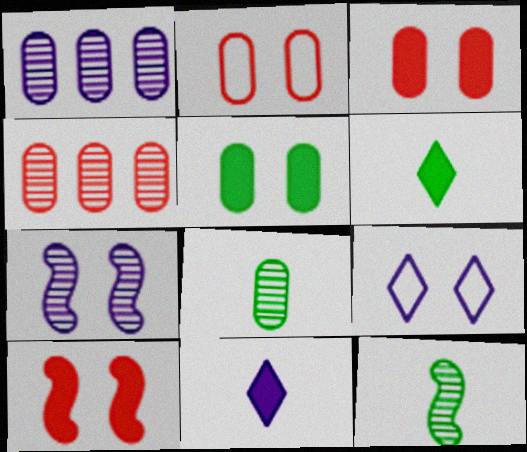[]